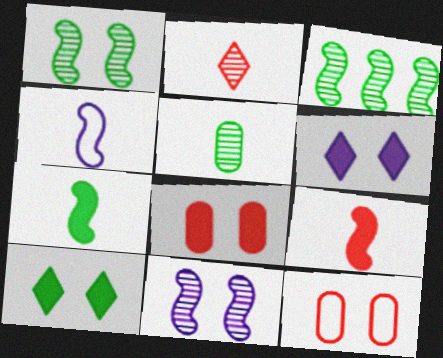[[1, 6, 12], 
[10, 11, 12]]